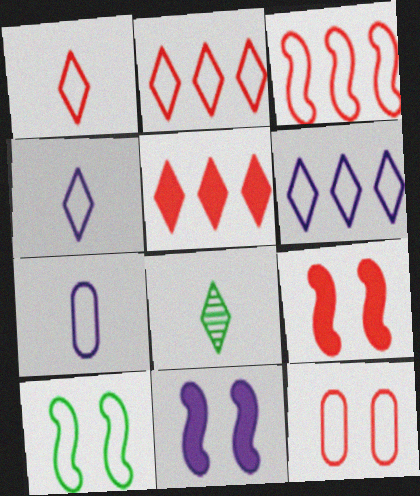[[1, 3, 12], 
[2, 7, 10]]